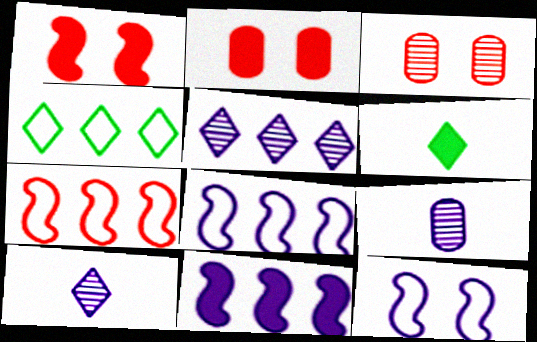[[1, 4, 9], 
[2, 6, 11], 
[3, 6, 8]]